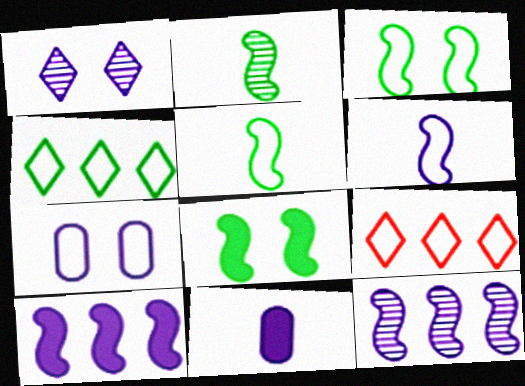[[5, 7, 9]]